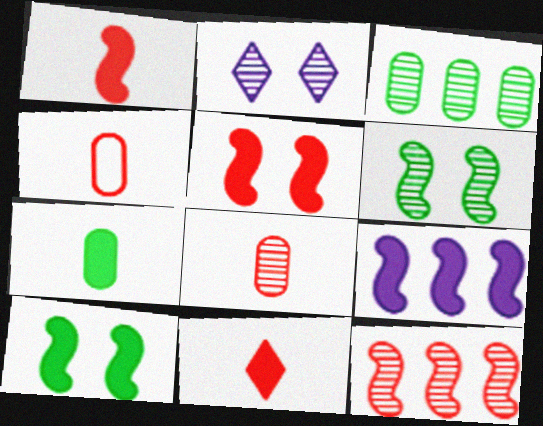[[1, 9, 10]]